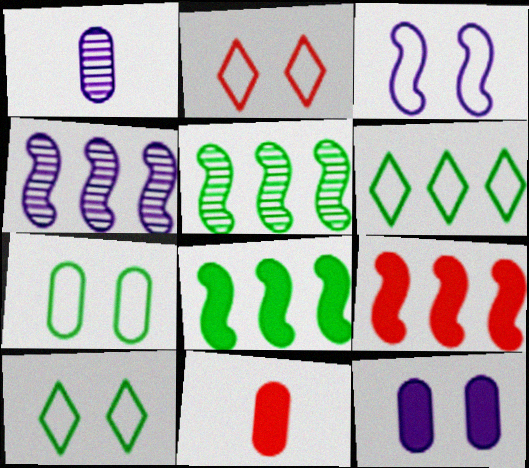[[1, 2, 8], 
[1, 9, 10], 
[2, 3, 7], 
[4, 10, 11]]